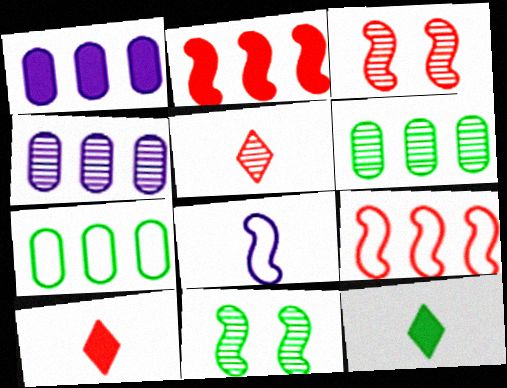[[2, 8, 11], 
[4, 5, 11], 
[7, 11, 12]]